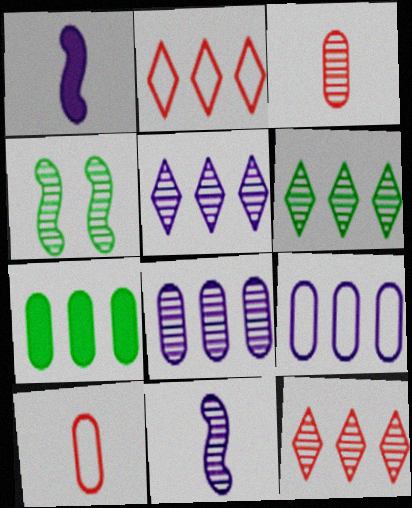[[3, 4, 5], 
[5, 6, 12]]